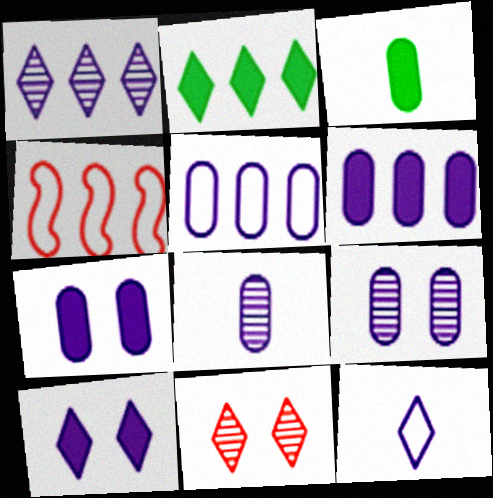[[1, 10, 12], 
[2, 11, 12], 
[5, 7, 8]]